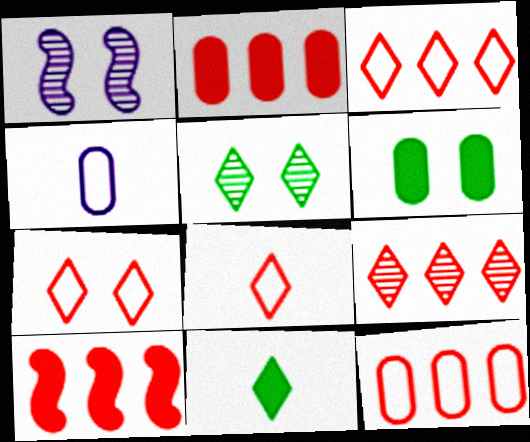[[1, 6, 7], 
[1, 11, 12], 
[3, 7, 8], 
[4, 5, 10], 
[9, 10, 12]]